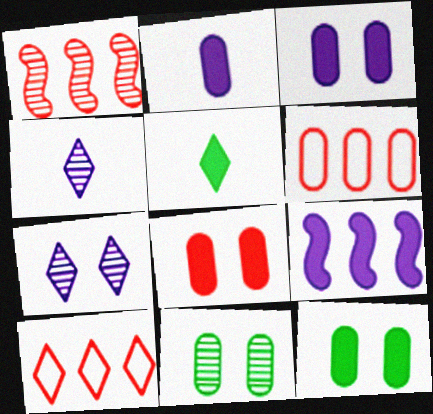[[1, 4, 11], 
[2, 6, 11], 
[3, 8, 12], 
[5, 7, 10], 
[5, 8, 9]]